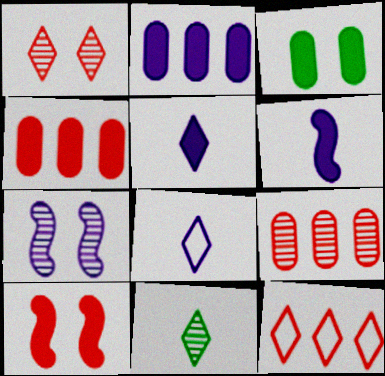[[2, 7, 8], 
[7, 9, 11]]